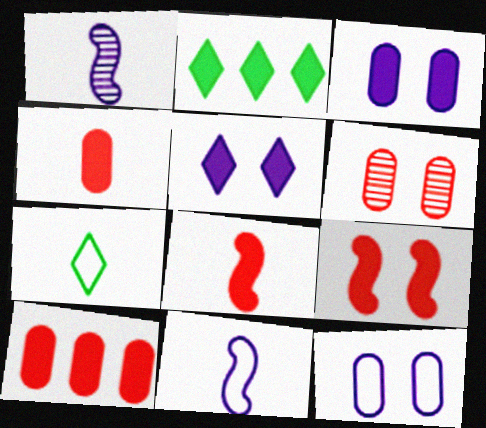[[1, 4, 7], 
[2, 3, 8], 
[2, 6, 11]]